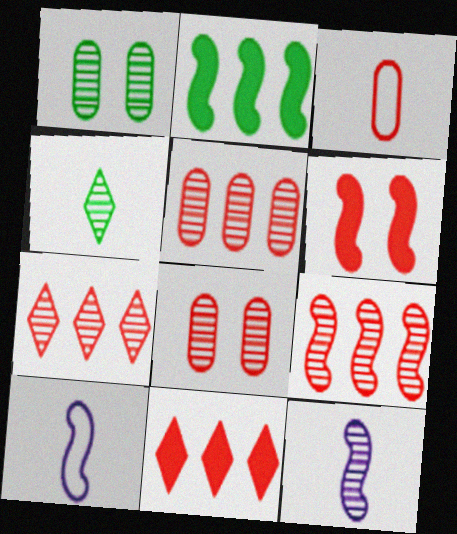[[1, 7, 12], 
[1, 10, 11], 
[3, 6, 7], 
[5, 7, 9]]